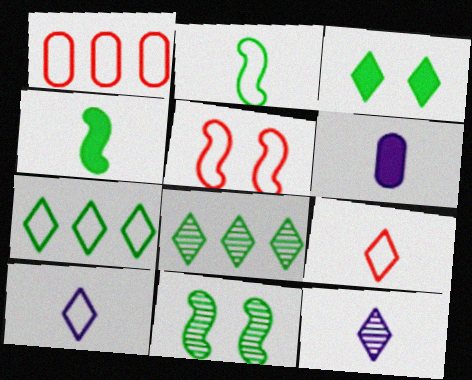[[1, 5, 9], 
[5, 6, 8]]